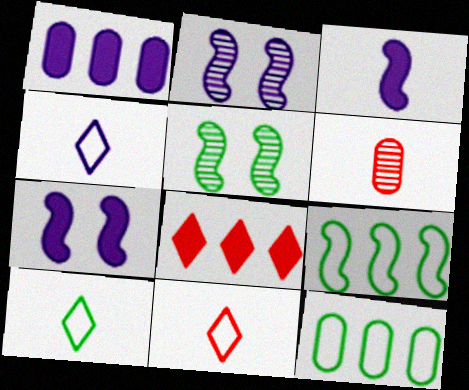[[1, 2, 4], 
[1, 5, 11], 
[3, 6, 10], 
[4, 10, 11]]